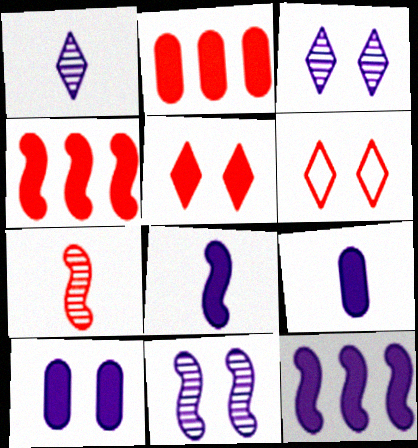[[2, 6, 7]]